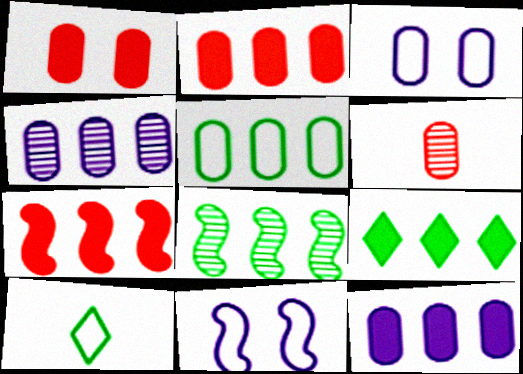[[2, 4, 5], 
[5, 8, 9], 
[6, 9, 11], 
[7, 9, 12]]